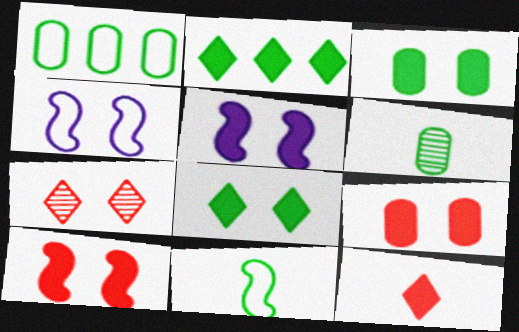[[1, 3, 6], 
[3, 4, 7], 
[5, 8, 9]]